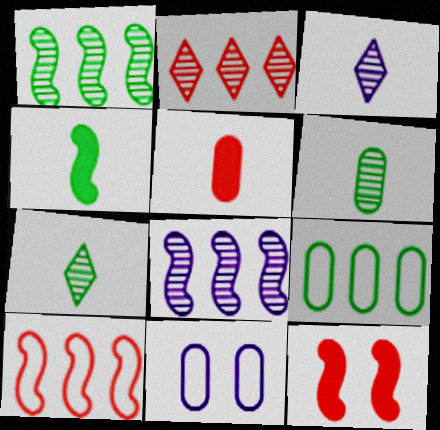[[2, 4, 11], 
[3, 9, 12]]